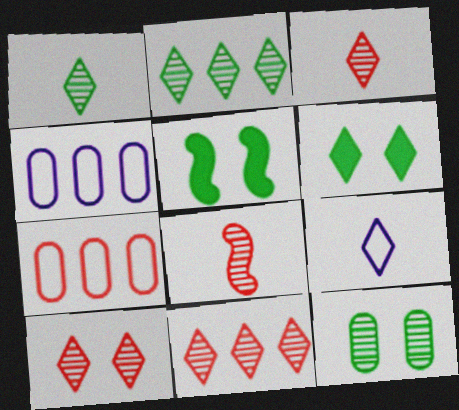[[3, 4, 5], 
[3, 10, 11], 
[4, 6, 8], 
[6, 9, 11]]